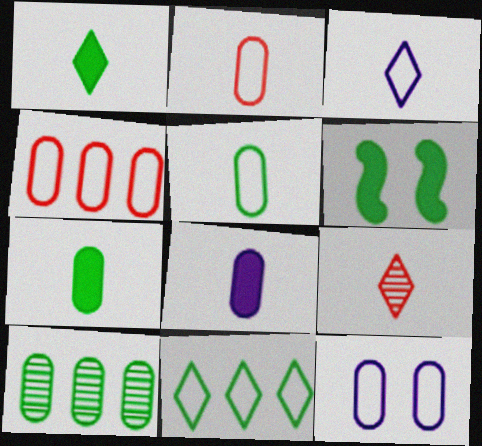[[1, 3, 9], 
[4, 5, 12]]